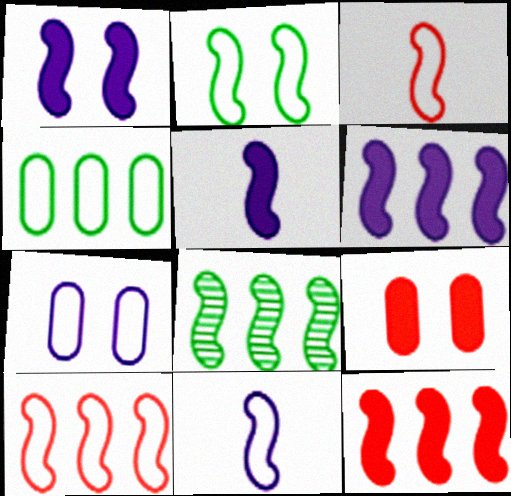[[1, 3, 8], 
[1, 5, 6], 
[2, 10, 11], 
[6, 8, 10]]